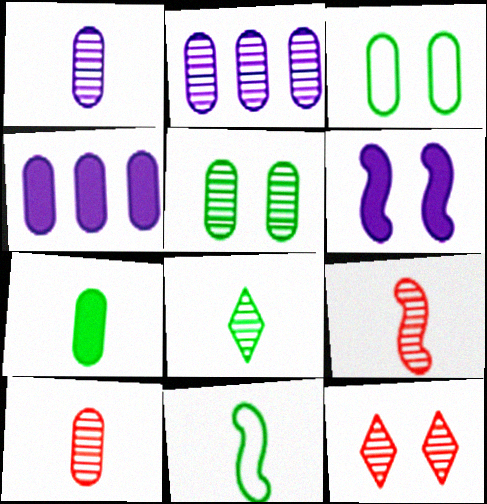[[1, 8, 9], 
[2, 5, 10], 
[3, 4, 10], 
[3, 6, 12], 
[4, 11, 12], 
[7, 8, 11]]